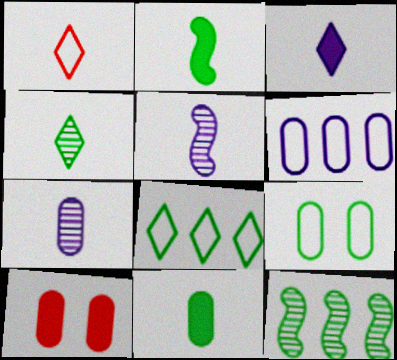[[1, 2, 7], 
[1, 3, 4], 
[1, 5, 11], 
[5, 8, 10]]